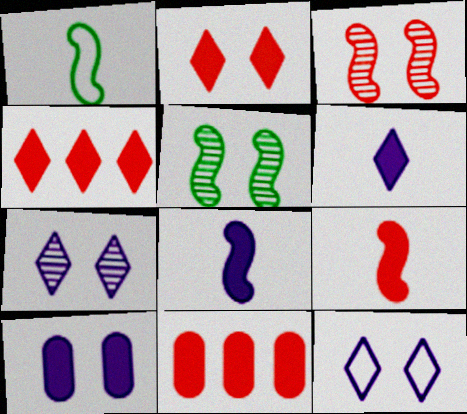[[1, 7, 11], 
[2, 9, 11]]